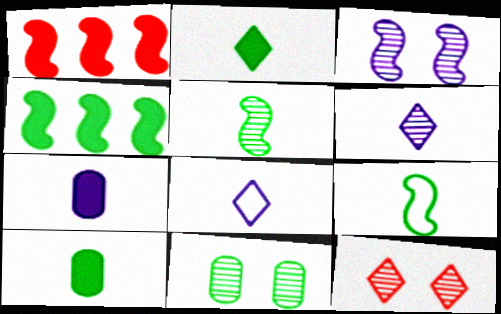[[1, 3, 9], 
[1, 8, 11], 
[3, 11, 12]]